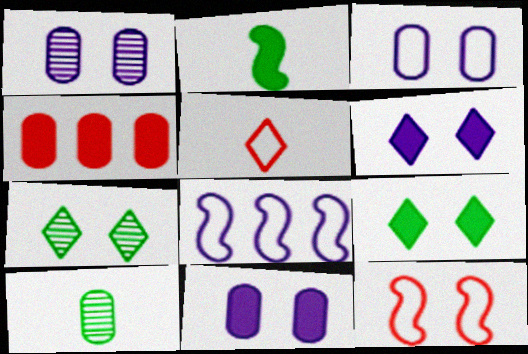[[1, 3, 11], 
[1, 9, 12], 
[2, 4, 6], 
[3, 4, 10], 
[7, 11, 12]]